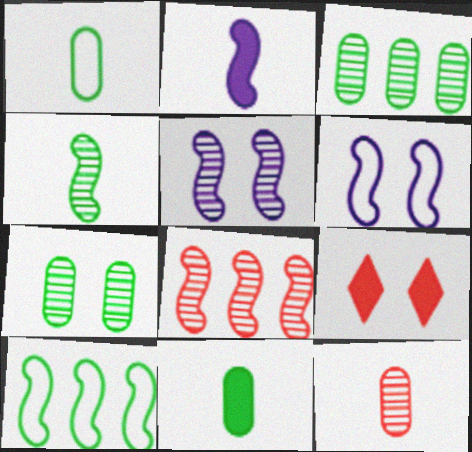[[4, 5, 8], 
[6, 7, 9]]